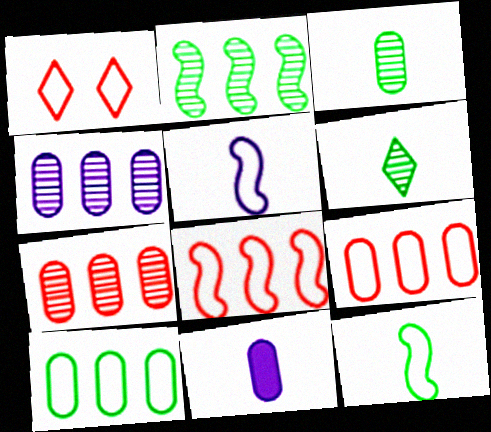[[1, 2, 11], 
[1, 5, 10]]